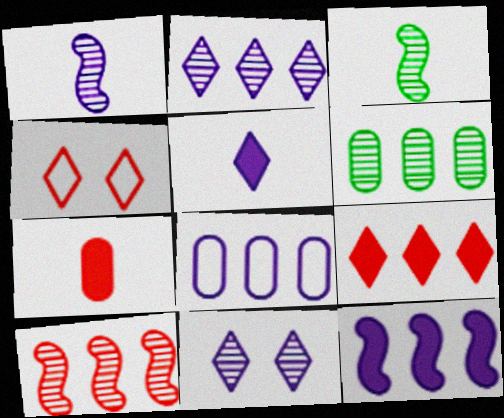[[2, 6, 10], 
[2, 8, 12], 
[4, 7, 10]]